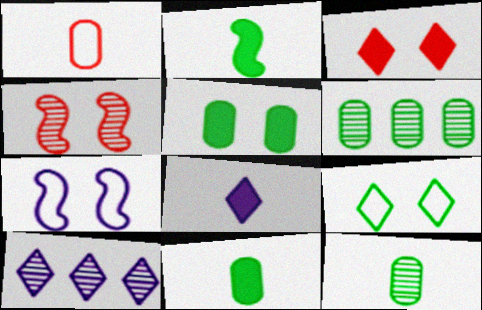[[2, 6, 9], 
[4, 10, 12]]